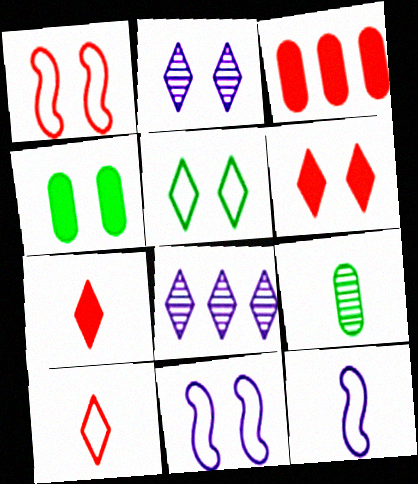[[1, 2, 4], 
[2, 5, 6], 
[5, 7, 8], 
[7, 9, 12]]